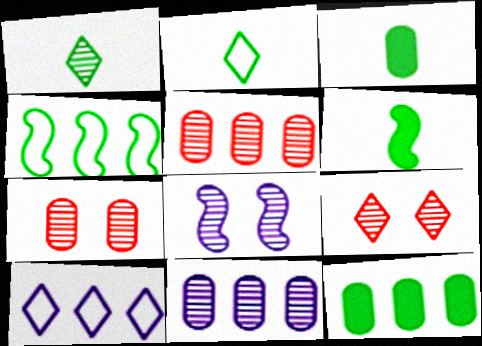[[1, 5, 8], 
[6, 7, 10]]